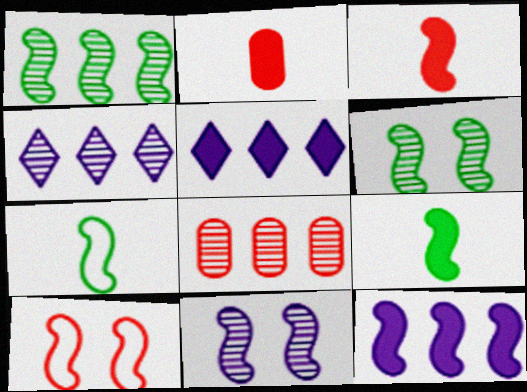[[1, 4, 8]]